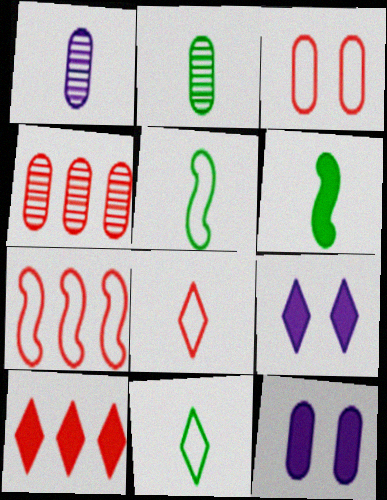[[1, 6, 8], 
[2, 6, 11], 
[2, 7, 9], 
[3, 7, 8], 
[4, 5, 9], 
[4, 7, 10], 
[6, 10, 12]]